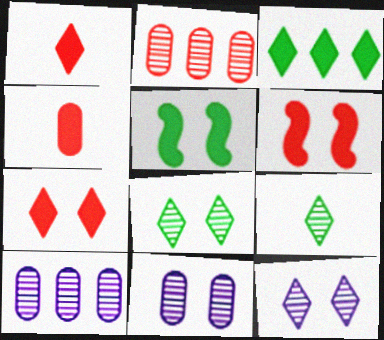[]